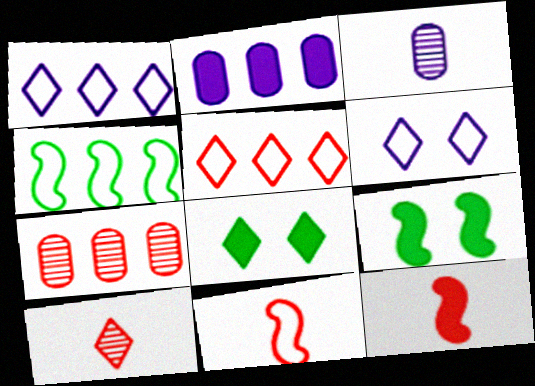[[1, 8, 10], 
[2, 8, 12], 
[3, 5, 9]]